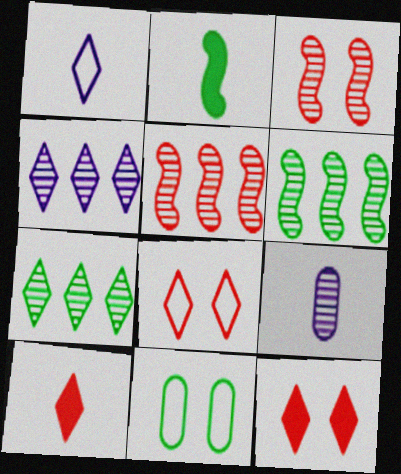[[1, 7, 12], 
[2, 7, 11], 
[3, 7, 9]]